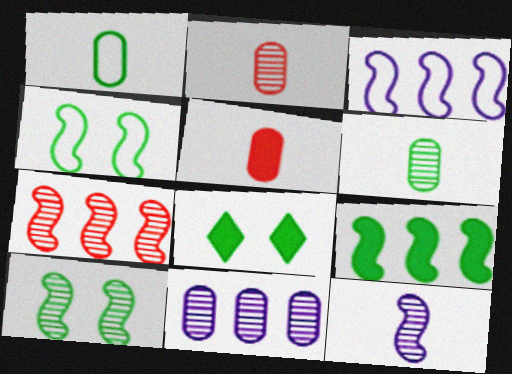[[2, 3, 8], 
[3, 7, 9], 
[7, 10, 12]]